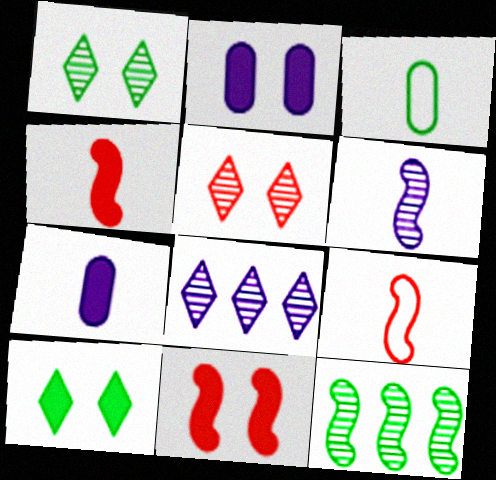[[2, 10, 11], 
[3, 8, 11], 
[3, 10, 12]]